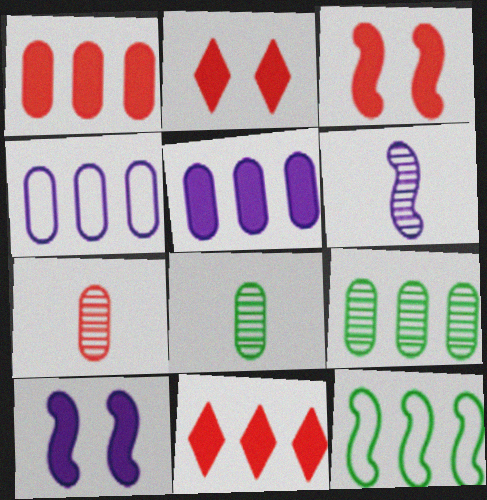[[1, 4, 9], 
[3, 6, 12]]